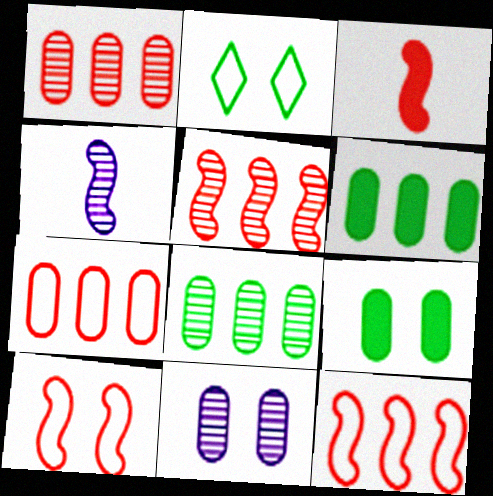[[3, 5, 10]]